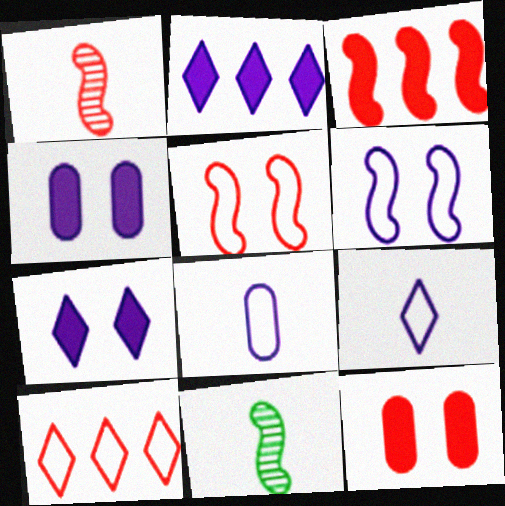[[1, 3, 5], 
[1, 10, 12], 
[3, 6, 11], 
[4, 10, 11]]